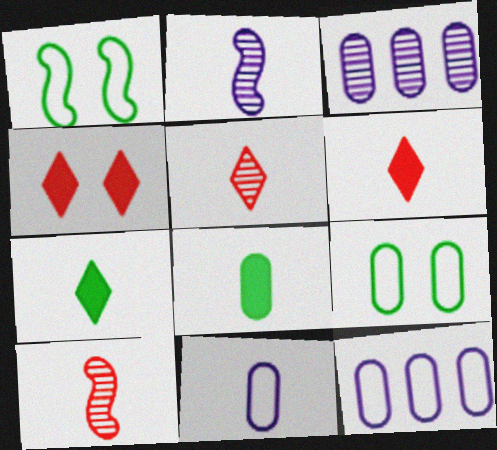[[1, 3, 6], 
[7, 10, 11]]